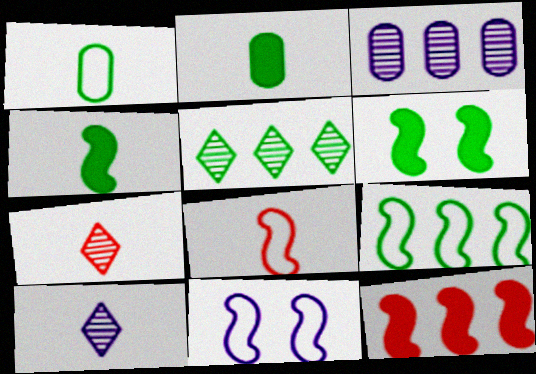[[1, 5, 6], 
[2, 8, 10], 
[8, 9, 11]]